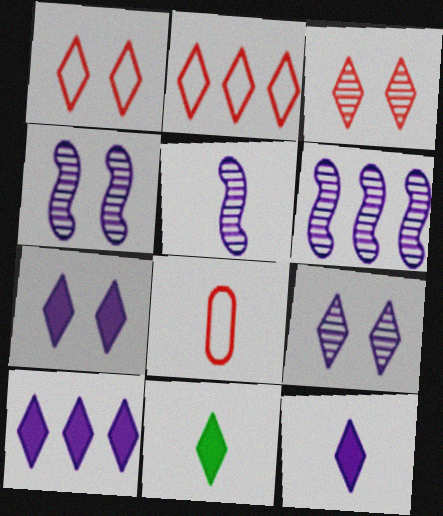[[2, 9, 11], 
[4, 5, 6], 
[5, 8, 11], 
[7, 10, 12]]